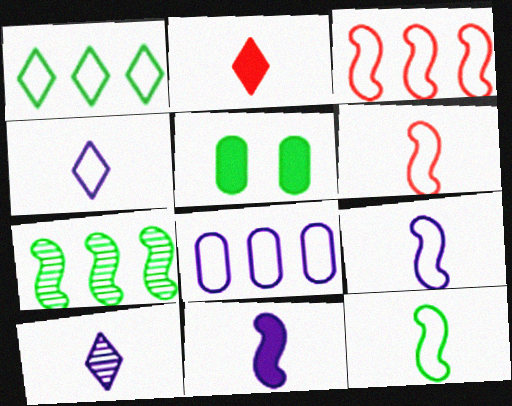[[1, 3, 8], 
[3, 5, 10], 
[6, 9, 12]]